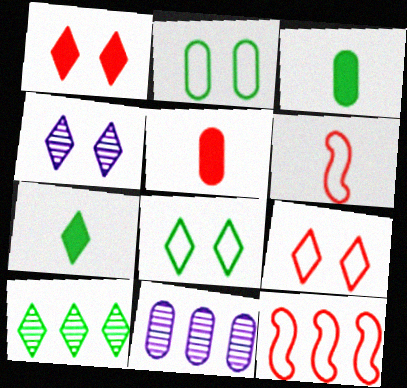[[1, 4, 8], 
[2, 5, 11], 
[3, 4, 12], 
[7, 8, 10]]